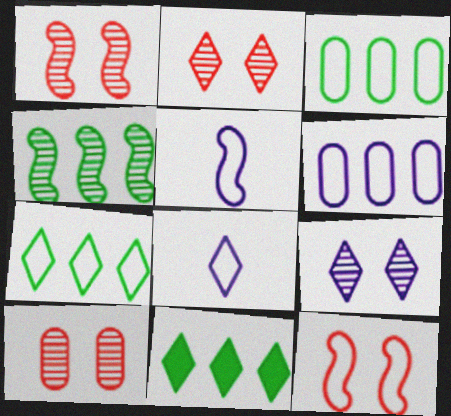[[1, 2, 10], 
[2, 8, 11], 
[3, 4, 11], 
[3, 8, 12], 
[5, 10, 11]]